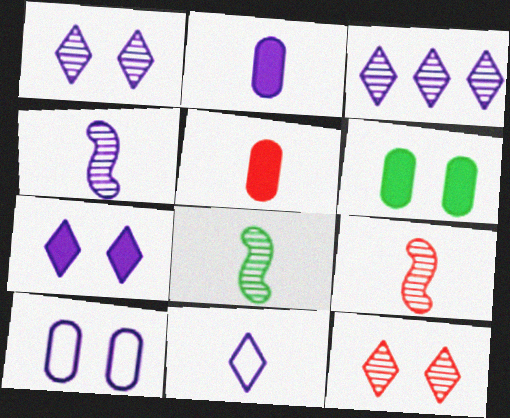[[2, 4, 11], 
[3, 7, 11], 
[4, 8, 9], 
[5, 8, 11]]